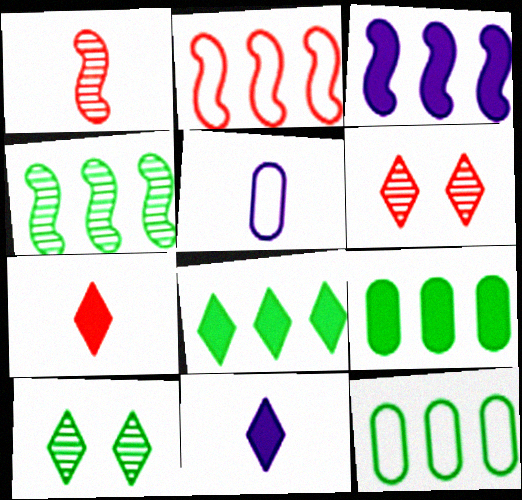[[2, 3, 4], 
[4, 8, 12]]